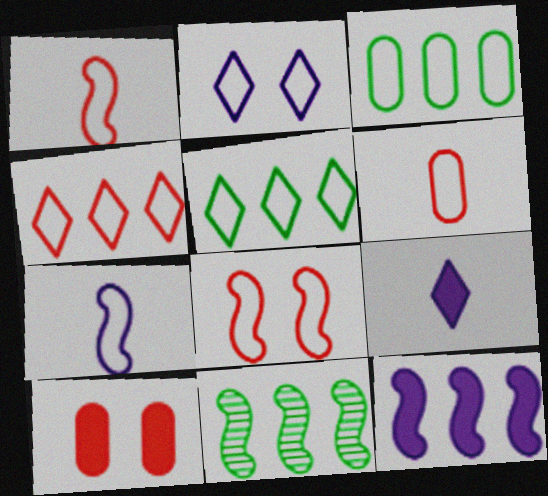[[1, 2, 3], 
[4, 6, 8]]